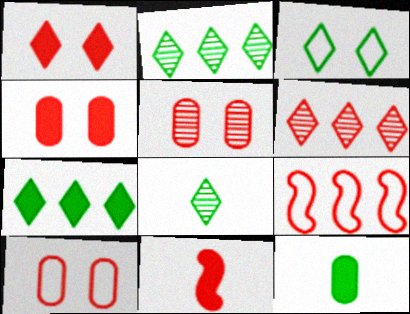[[3, 7, 8], 
[4, 5, 10], 
[6, 10, 11]]